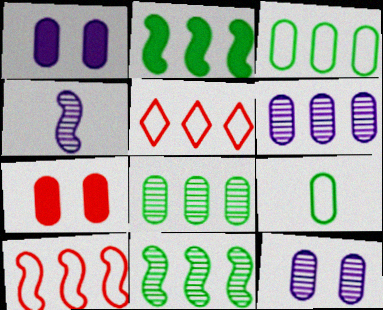[[2, 5, 6], 
[6, 7, 9]]